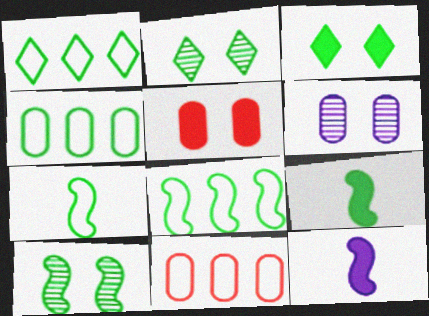[[1, 4, 8], 
[2, 4, 9], 
[2, 11, 12], 
[8, 9, 10]]